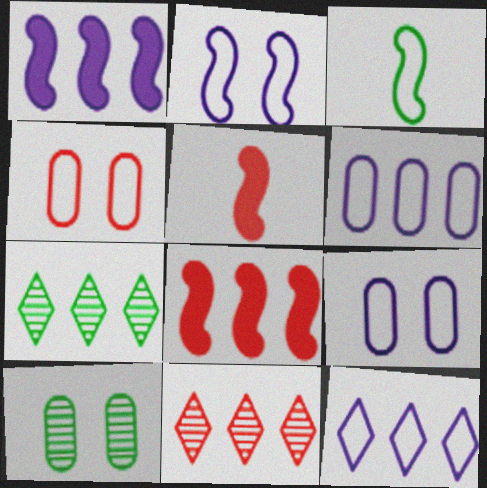[[3, 4, 12], 
[4, 5, 11], 
[5, 7, 9], 
[5, 10, 12], 
[6, 7, 8]]